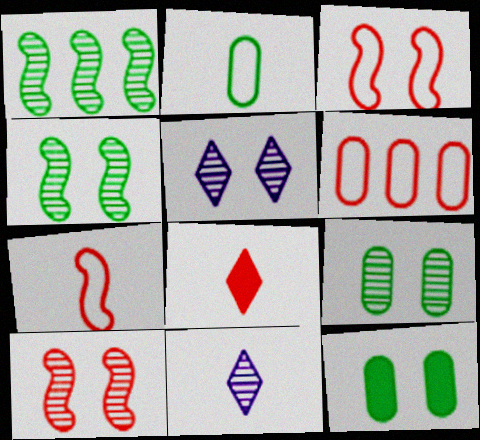[[3, 5, 12], 
[5, 9, 10], 
[6, 8, 10]]